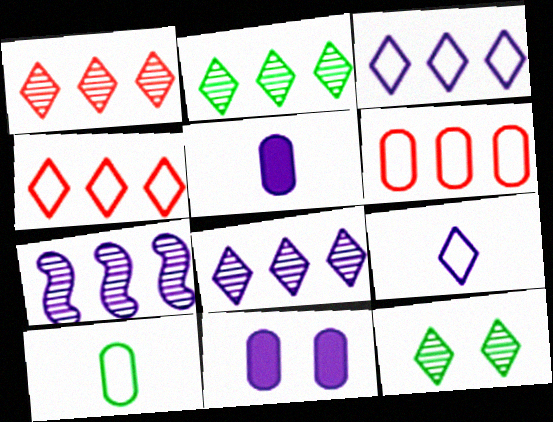[[1, 2, 8], 
[7, 9, 11]]